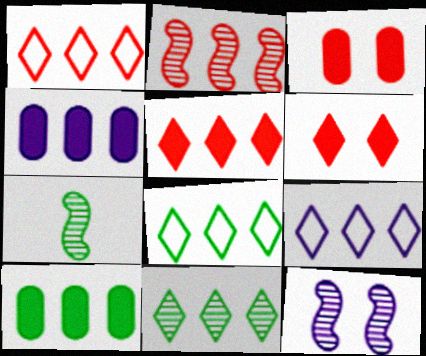[[1, 8, 9], 
[2, 4, 8], 
[2, 7, 12], 
[2, 9, 10], 
[3, 7, 9], 
[5, 9, 11]]